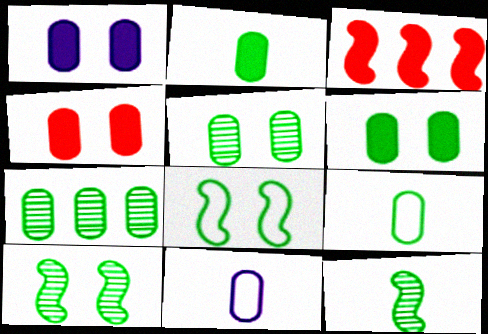[[1, 4, 6], 
[4, 7, 11], 
[6, 7, 9]]